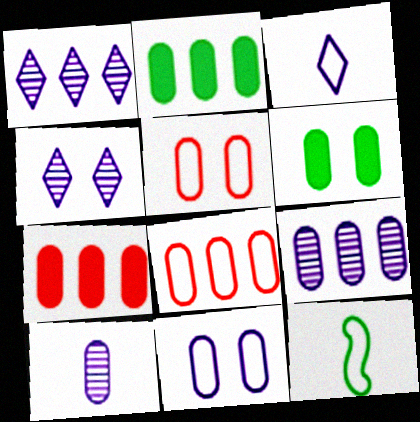[[2, 5, 10], 
[2, 8, 9], 
[4, 7, 12], 
[6, 8, 10]]